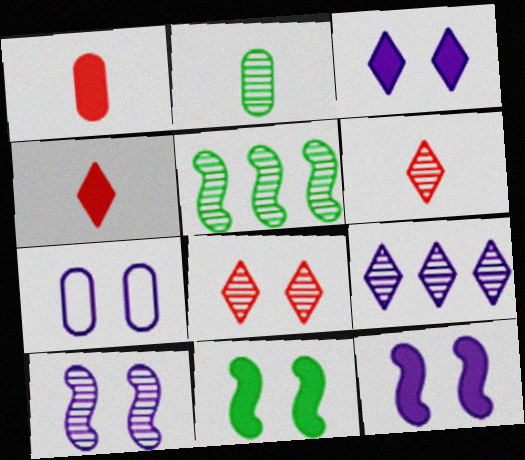[[3, 7, 10], 
[4, 5, 7], 
[7, 8, 11]]